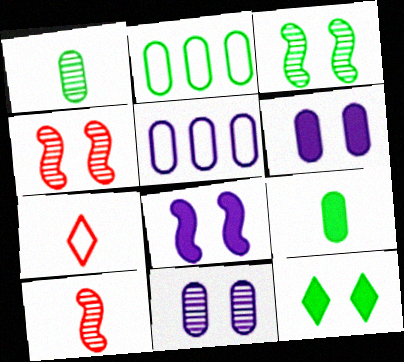[[5, 10, 12]]